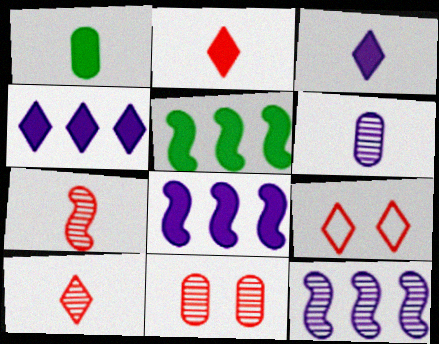[[1, 9, 12], 
[5, 6, 9]]